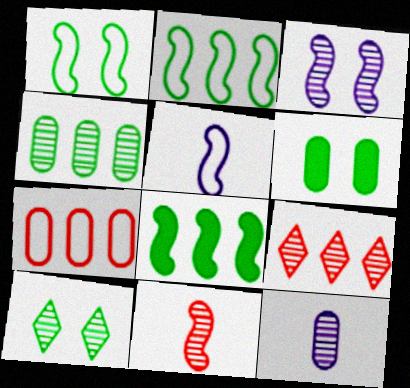[[1, 6, 10], 
[5, 6, 9], 
[6, 7, 12]]